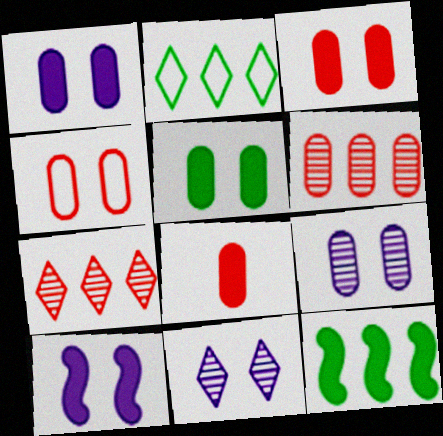[[1, 3, 5], 
[4, 5, 9], 
[4, 6, 8]]